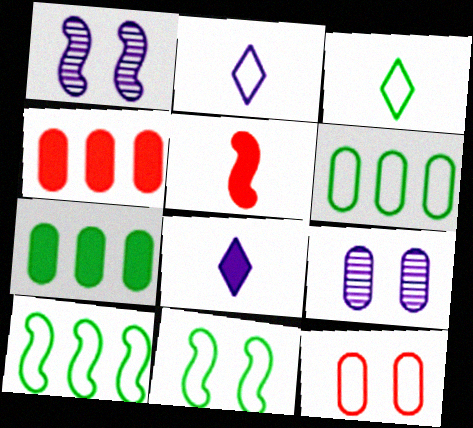[[1, 3, 4], 
[1, 5, 10], 
[2, 10, 12], 
[3, 6, 11]]